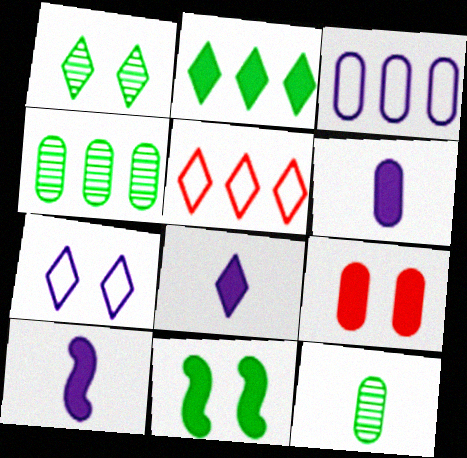[[1, 5, 8], 
[2, 9, 10], 
[3, 9, 12], 
[6, 8, 10]]